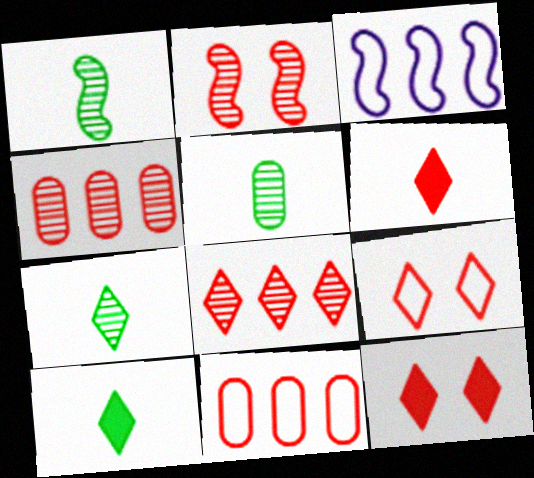[[1, 5, 7], 
[2, 6, 11], 
[3, 5, 12], 
[6, 8, 9]]